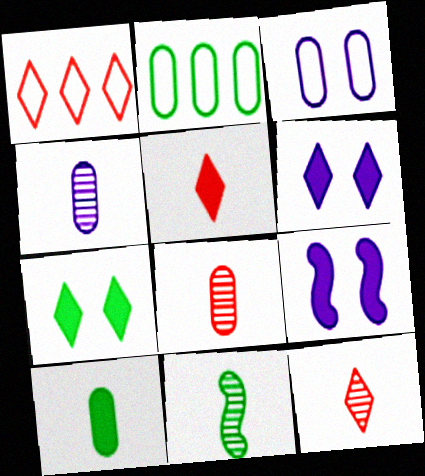[[2, 7, 11], 
[2, 9, 12], 
[4, 11, 12]]